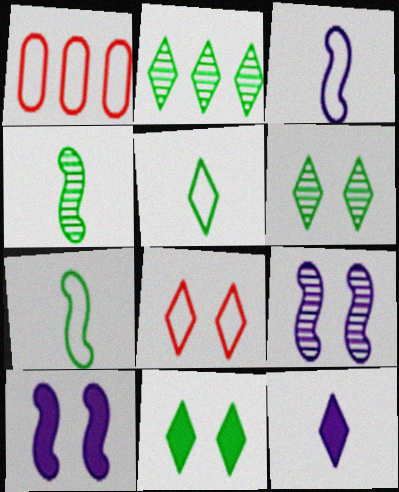[[2, 5, 11], 
[2, 8, 12]]